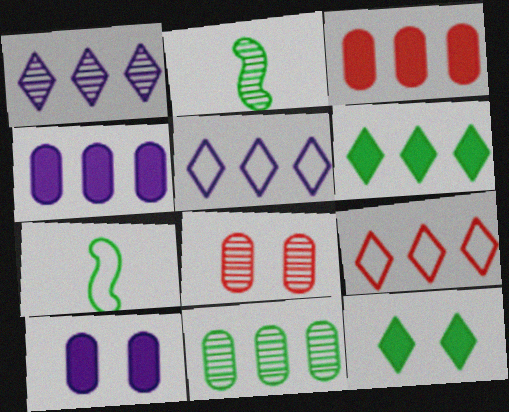[[1, 2, 8], 
[1, 6, 9], 
[2, 9, 10], 
[7, 11, 12]]